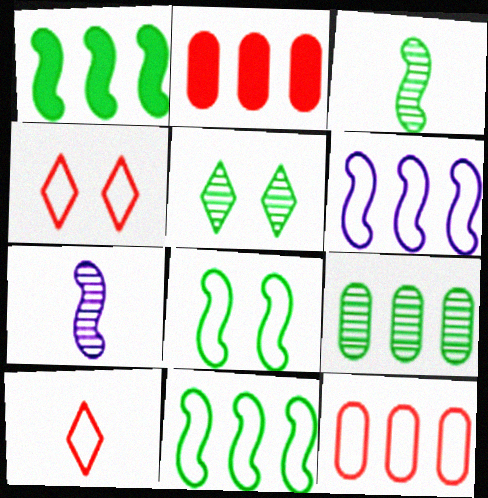[[1, 3, 8], 
[3, 5, 9]]